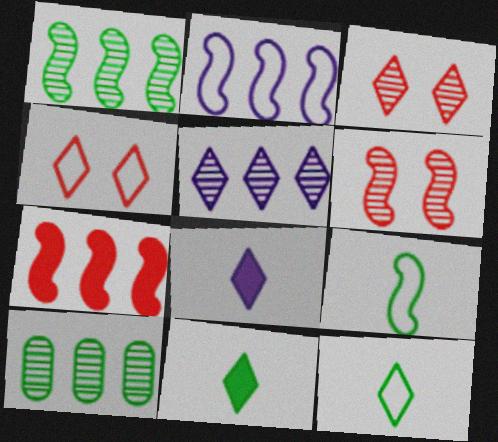[[1, 2, 7], 
[4, 5, 11]]